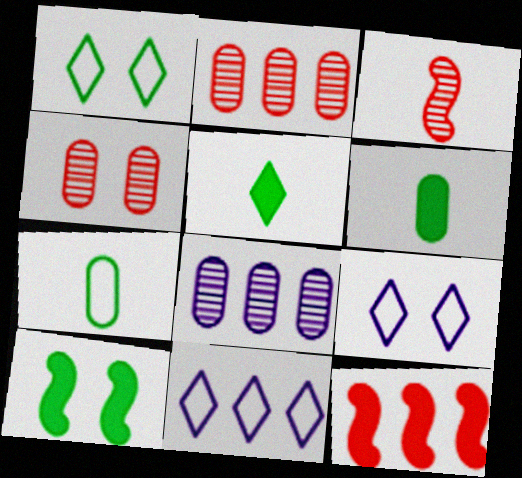[[4, 9, 10]]